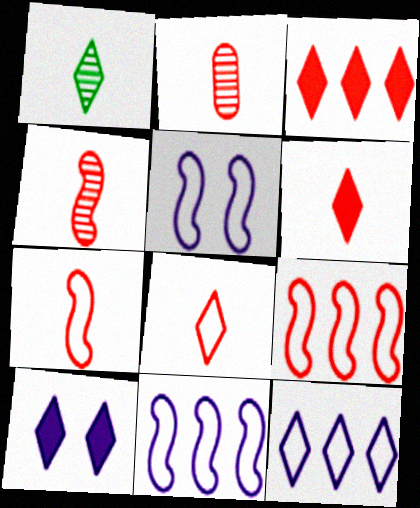[[2, 6, 7]]